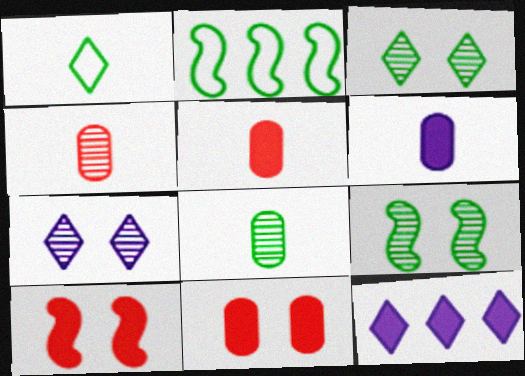[[2, 5, 7]]